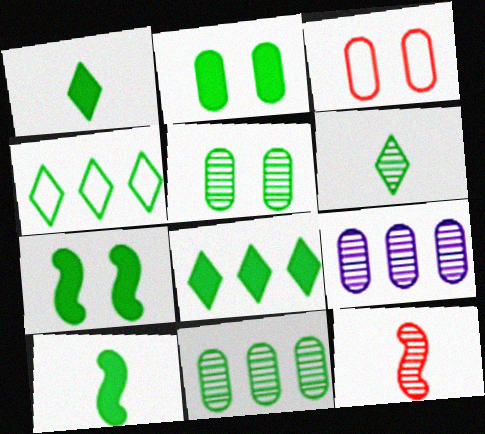[[2, 8, 10], 
[4, 5, 10]]